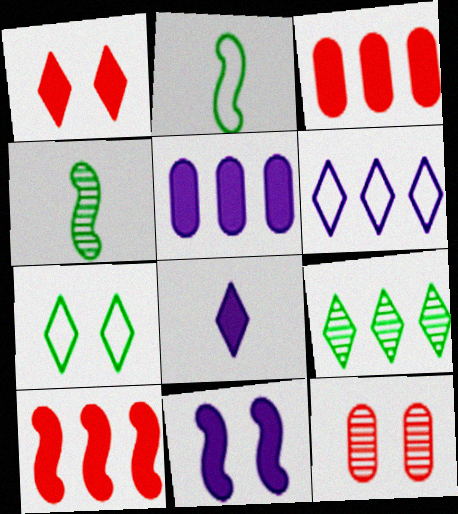[[5, 8, 11], 
[7, 11, 12]]